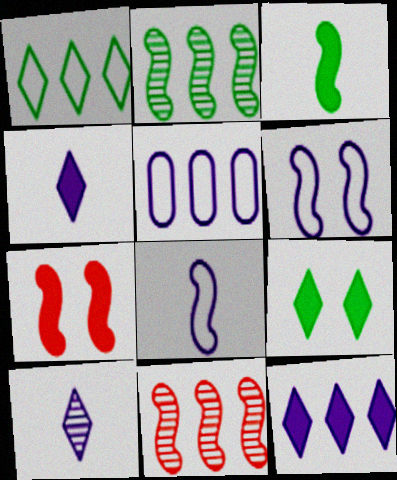[[2, 7, 8], 
[3, 6, 11]]